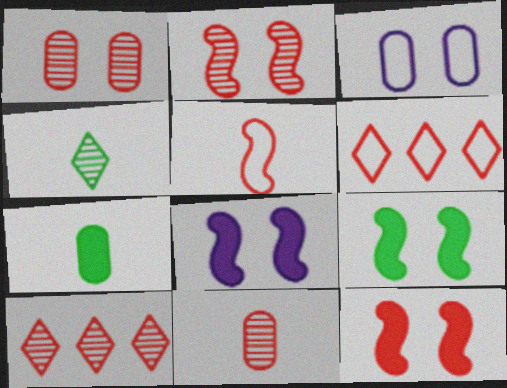[[2, 10, 11], 
[6, 11, 12], 
[8, 9, 12]]